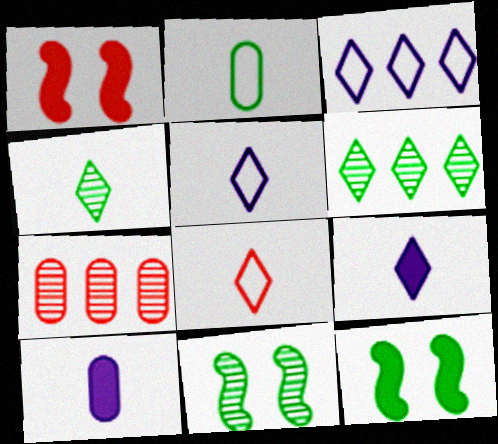[[1, 7, 8], 
[2, 6, 12], 
[4, 8, 9], 
[5, 7, 12]]